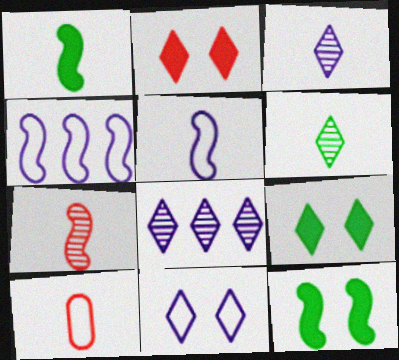[[1, 3, 10], 
[1, 5, 7], 
[4, 7, 12], 
[8, 10, 12]]